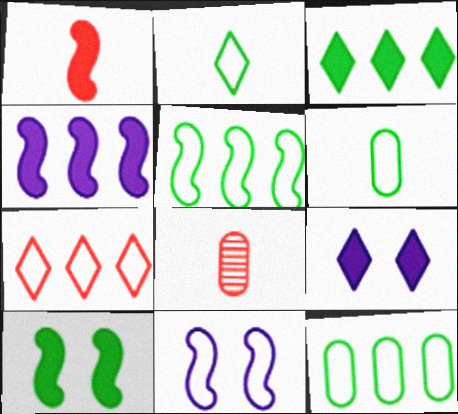[[1, 4, 10], 
[3, 8, 11], 
[5, 8, 9], 
[6, 7, 11]]